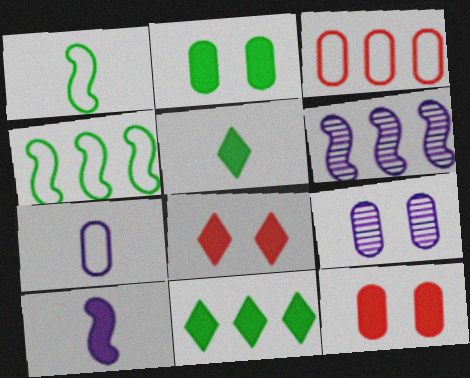[[3, 6, 11], 
[10, 11, 12]]